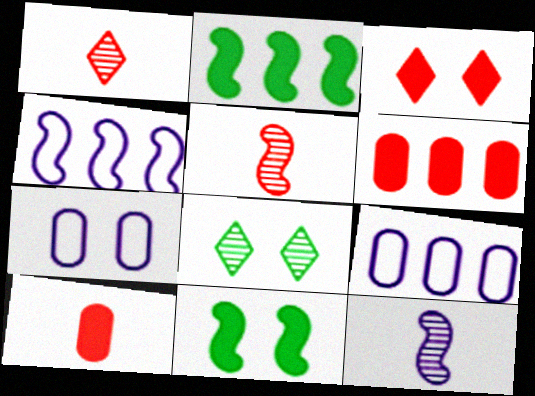[[1, 2, 7], 
[1, 9, 11], 
[4, 5, 11], 
[4, 8, 10]]